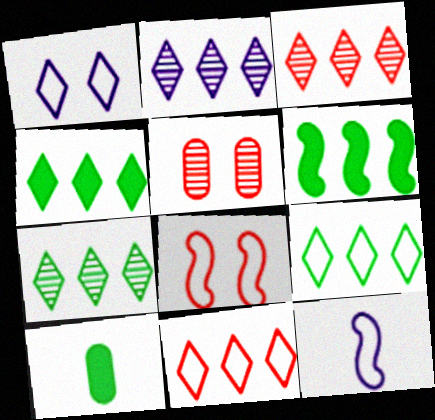[[2, 3, 7], 
[2, 4, 11], 
[2, 8, 10], 
[4, 5, 12], 
[4, 7, 9]]